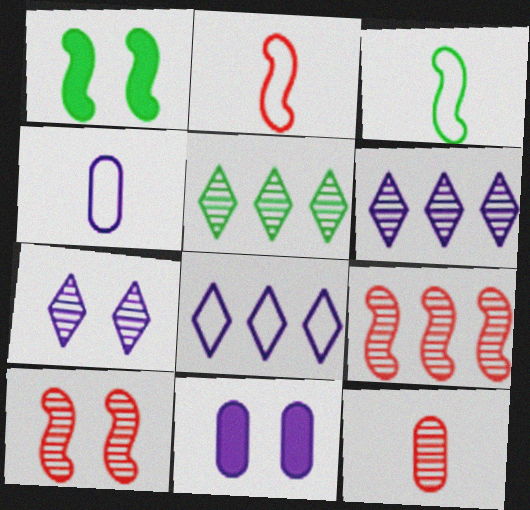[[1, 8, 12], 
[2, 5, 11]]